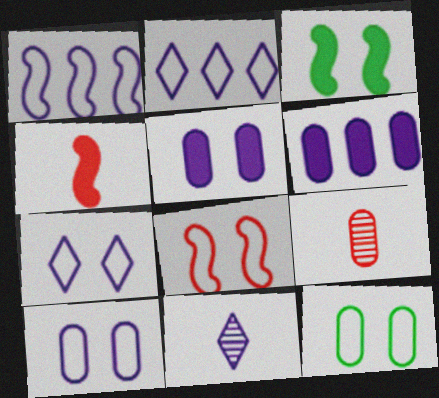[[1, 5, 11], 
[2, 3, 9], 
[6, 9, 12], 
[7, 8, 12]]